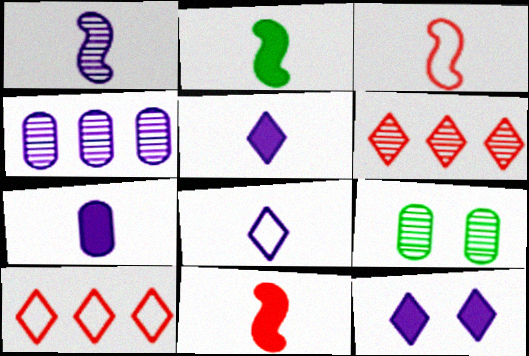[[1, 2, 3], 
[1, 6, 9], 
[1, 7, 8]]